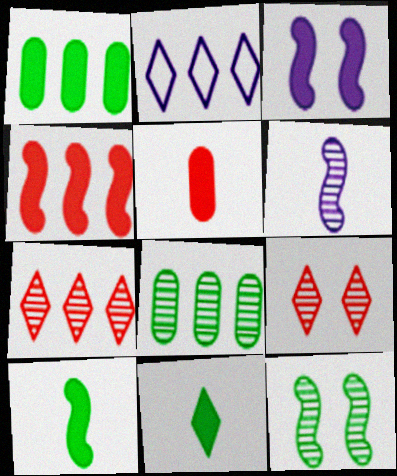[[2, 4, 8], 
[2, 5, 12], 
[2, 9, 11], 
[3, 4, 10], 
[6, 8, 9]]